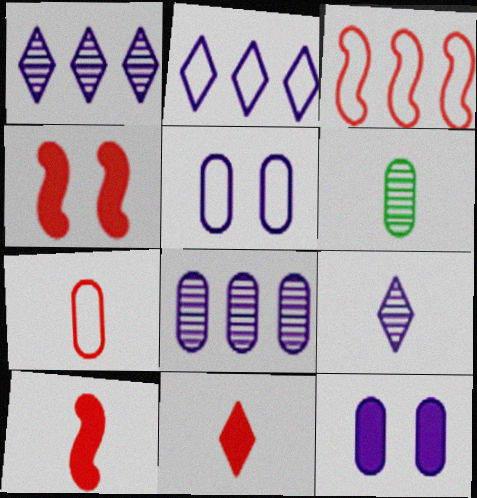[[2, 4, 6]]